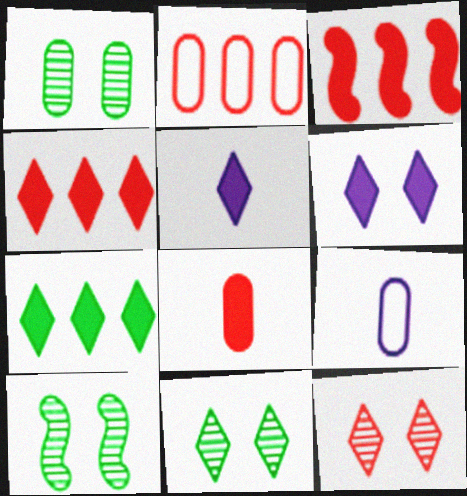[[1, 10, 11], 
[2, 5, 10], 
[3, 9, 11], 
[4, 9, 10]]